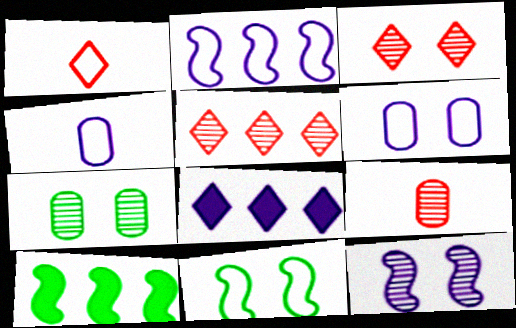[[3, 4, 10], 
[3, 7, 12], 
[4, 8, 12], 
[8, 9, 11]]